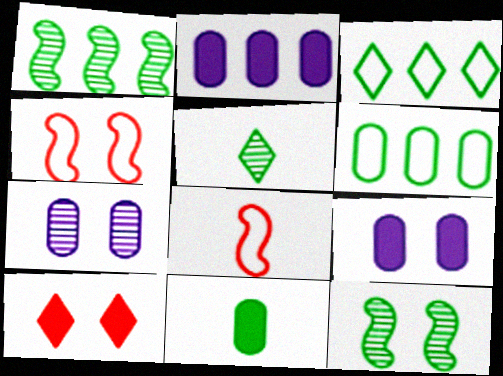[[2, 4, 5], 
[3, 11, 12]]